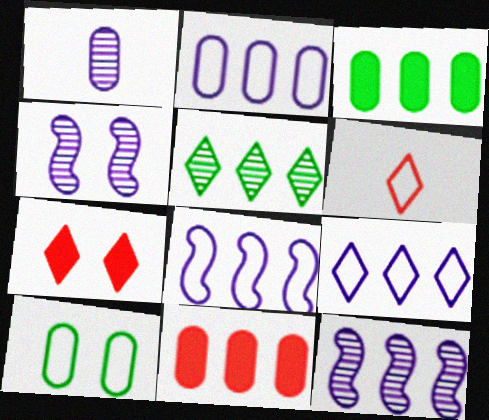[[1, 10, 11], 
[2, 8, 9], 
[3, 4, 6], 
[4, 7, 10], 
[5, 8, 11], 
[6, 8, 10]]